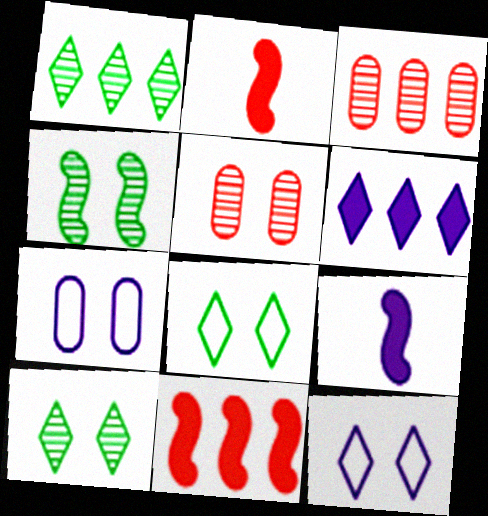[[1, 2, 7], 
[3, 8, 9]]